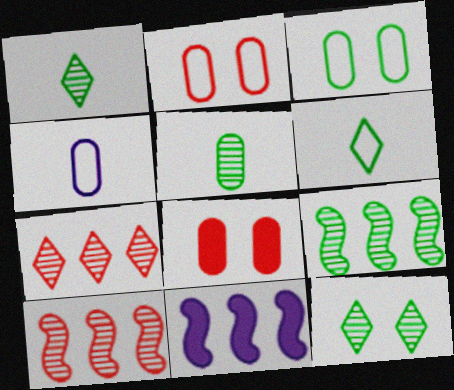[[1, 2, 11], 
[5, 9, 12]]